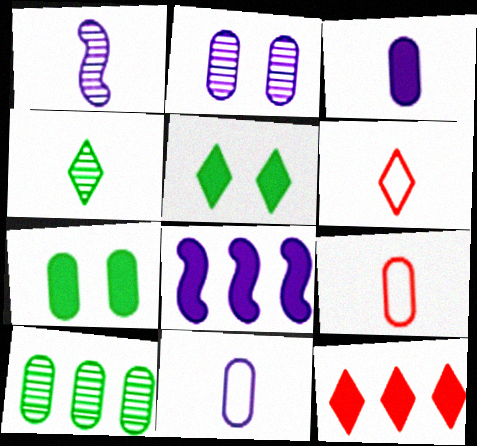[]